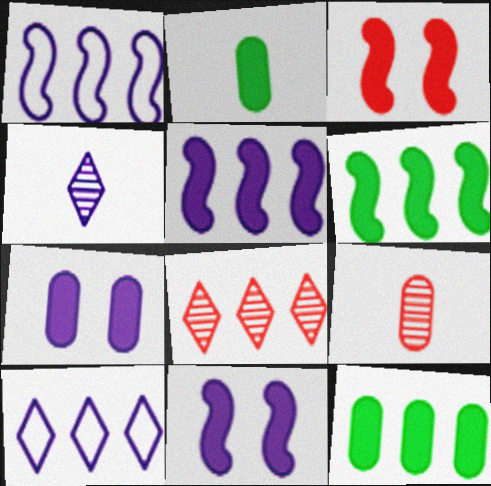[[1, 4, 7], 
[1, 8, 12]]